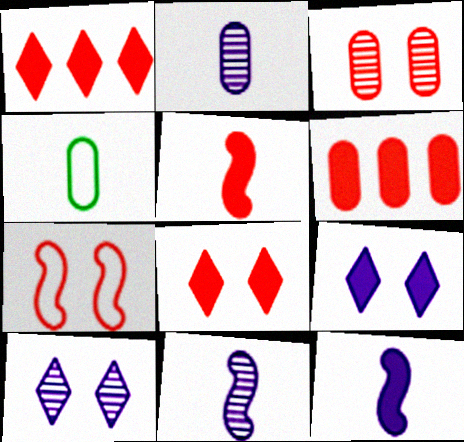[[3, 7, 8], 
[5, 6, 8]]